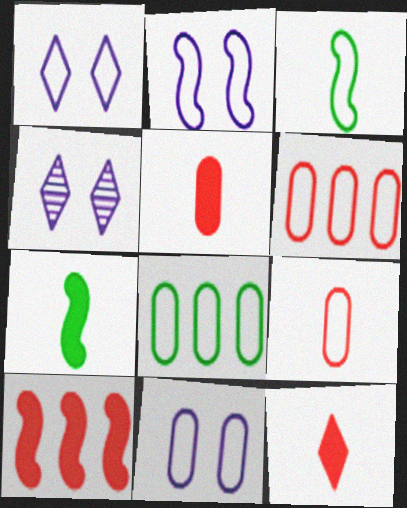[[1, 2, 11], 
[1, 3, 6], 
[4, 6, 7], 
[8, 9, 11]]